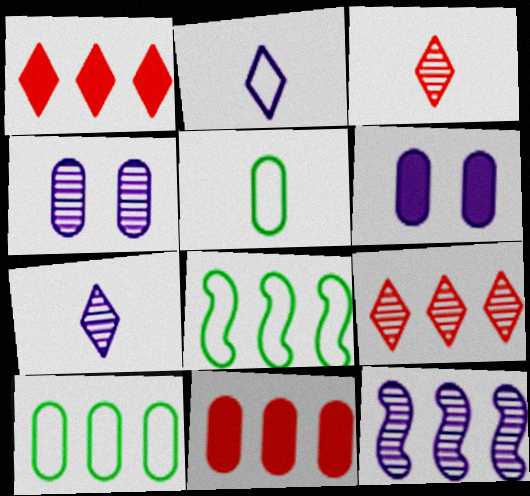[[1, 10, 12], 
[2, 6, 12], 
[3, 6, 8], 
[4, 5, 11], 
[4, 7, 12]]